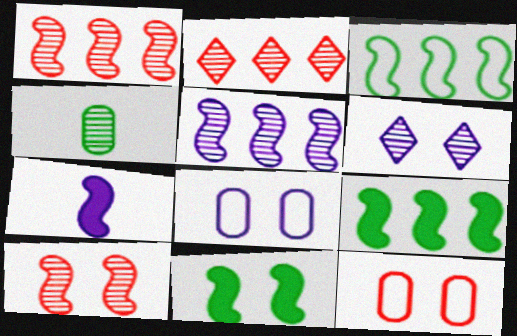[[1, 4, 6], 
[3, 7, 10], 
[6, 11, 12]]